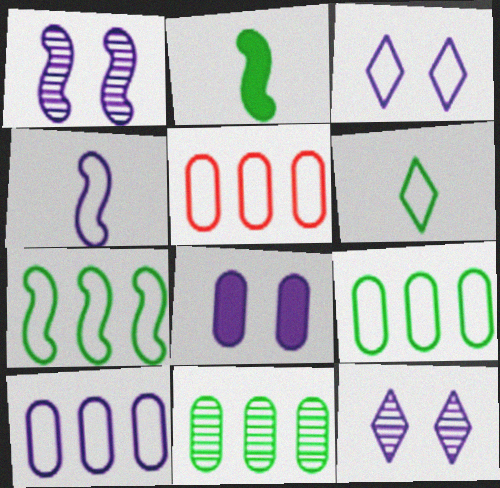[[1, 3, 8], 
[2, 5, 12], 
[3, 4, 10], 
[5, 9, 10]]